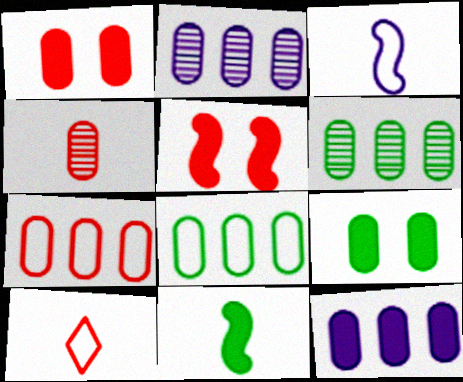[[1, 4, 7], 
[6, 7, 12]]